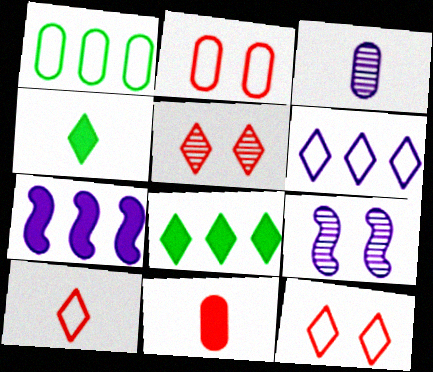[[4, 5, 6]]